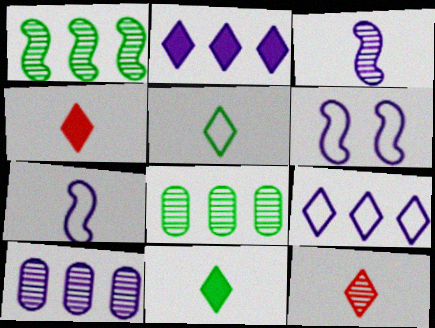[[4, 6, 8]]